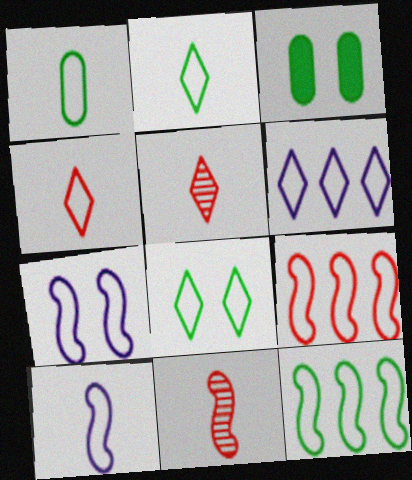[[1, 4, 10], 
[1, 8, 12], 
[3, 6, 11], 
[4, 6, 8]]